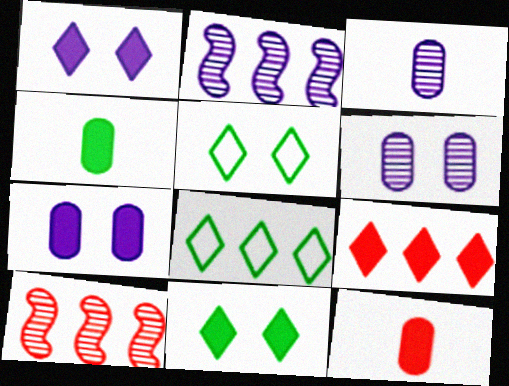[[2, 5, 12]]